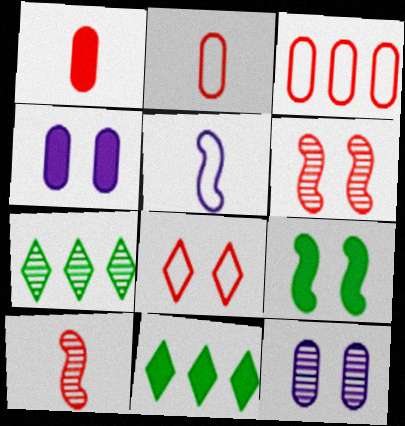[[7, 10, 12], 
[8, 9, 12]]